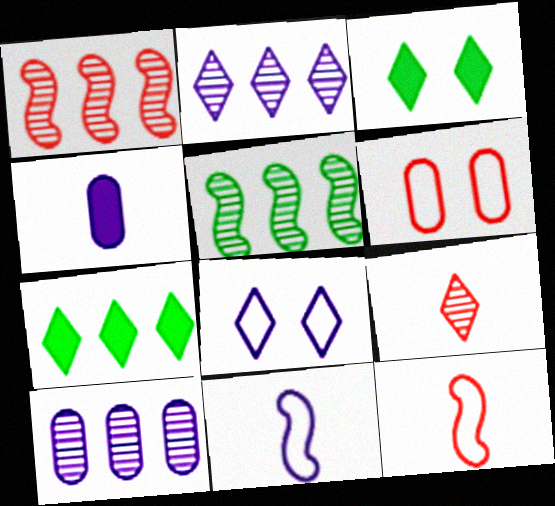[[3, 10, 12], 
[7, 8, 9]]